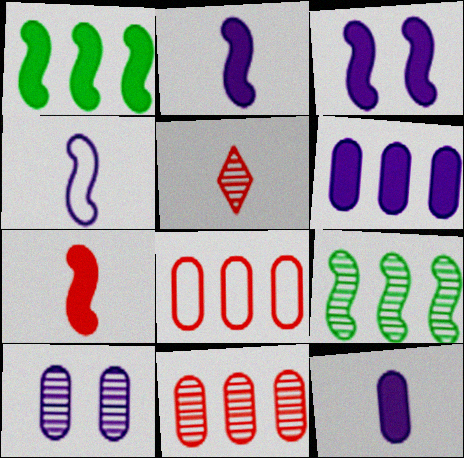[[1, 3, 7], 
[5, 9, 10]]